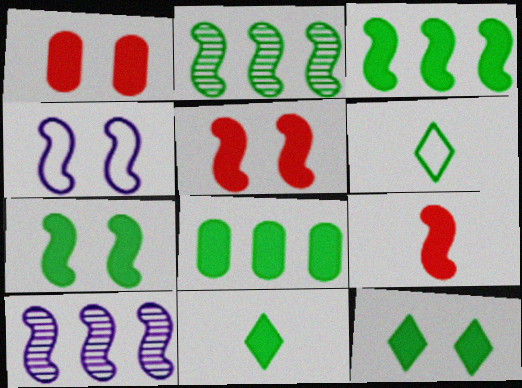[[1, 6, 10], 
[2, 4, 9], 
[7, 8, 11]]